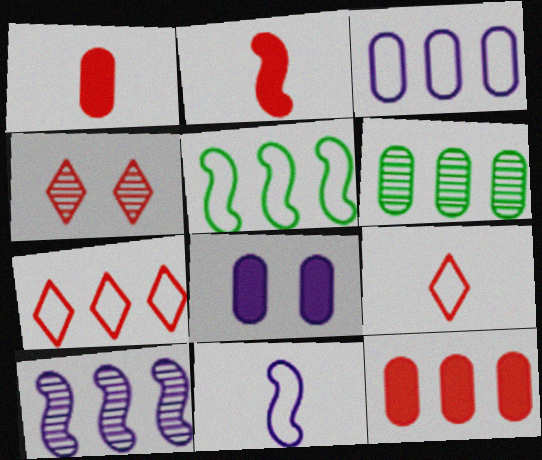[[3, 5, 7], 
[3, 6, 12]]